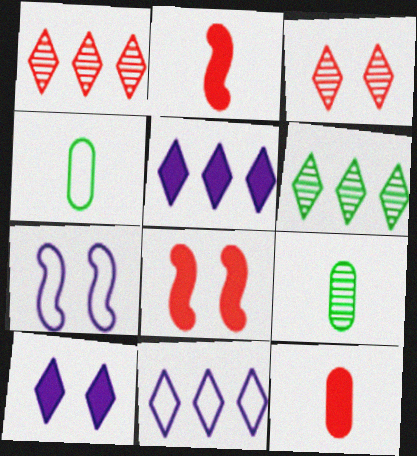[[6, 7, 12], 
[8, 9, 11]]